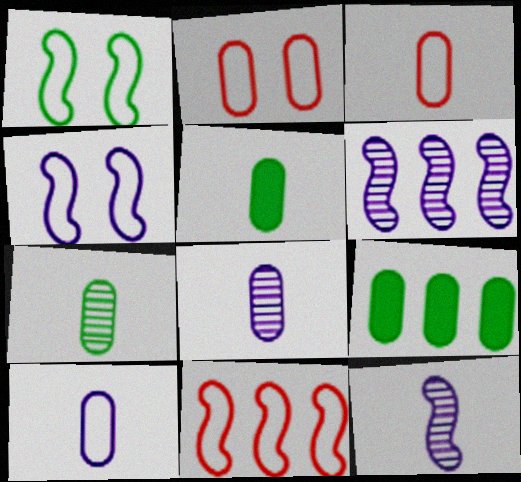[[2, 8, 9], 
[3, 5, 8]]